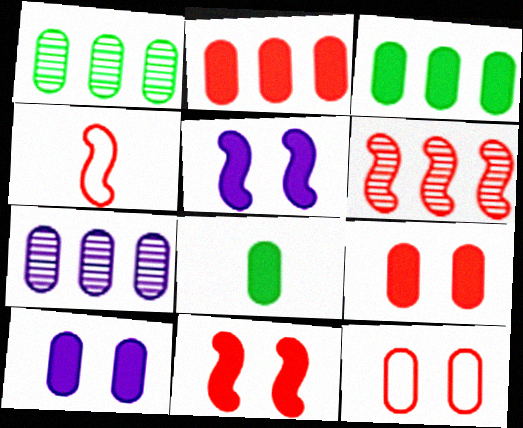[[2, 8, 10], 
[4, 6, 11], 
[7, 8, 12]]